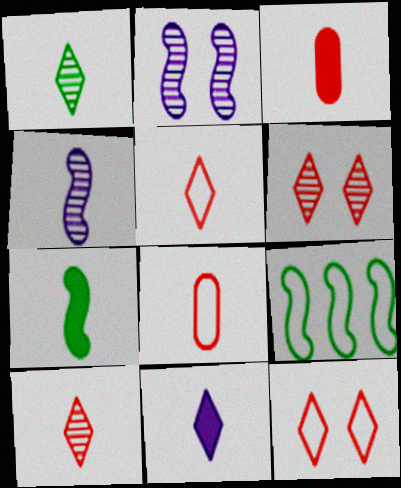[[1, 5, 11], 
[3, 7, 11]]